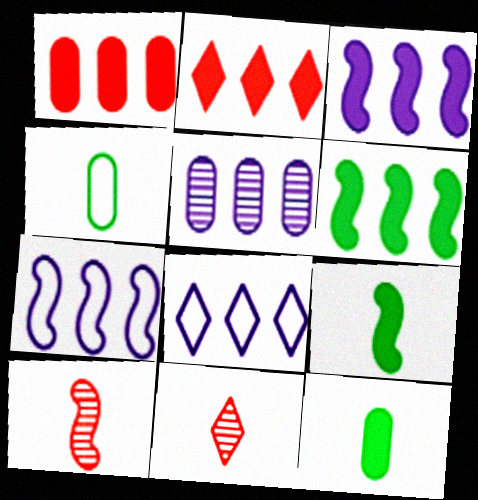[[3, 5, 8]]